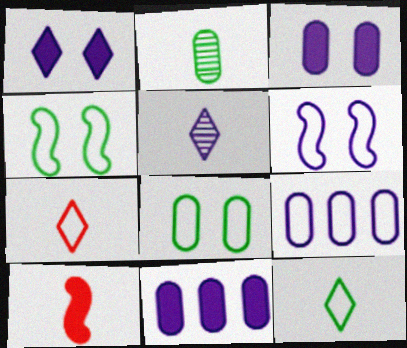[[4, 7, 9], 
[5, 6, 11]]